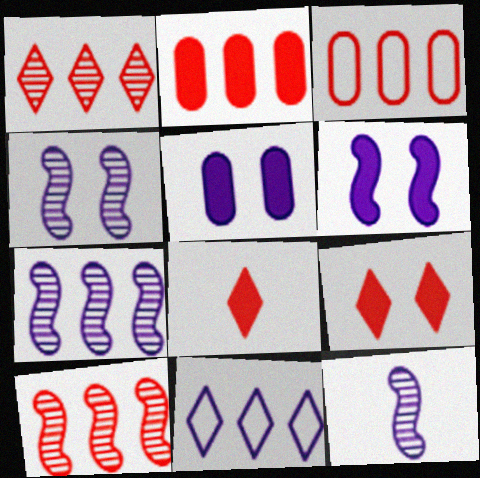[[4, 7, 12], 
[5, 11, 12]]